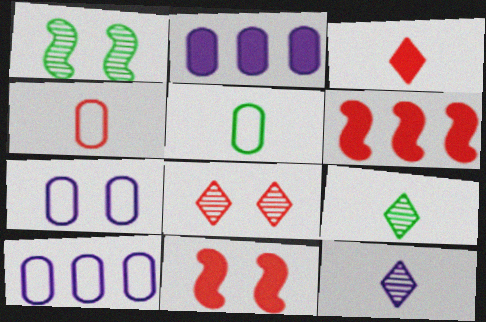[[1, 3, 10], 
[4, 6, 8], 
[6, 7, 9], 
[9, 10, 11]]